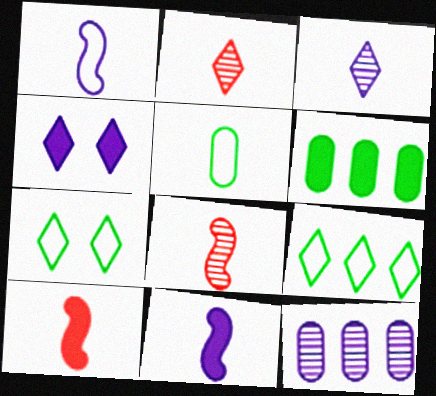[[1, 4, 12], 
[2, 4, 9], 
[2, 5, 11], 
[3, 5, 10], 
[4, 6, 10], 
[7, 10, 12]]